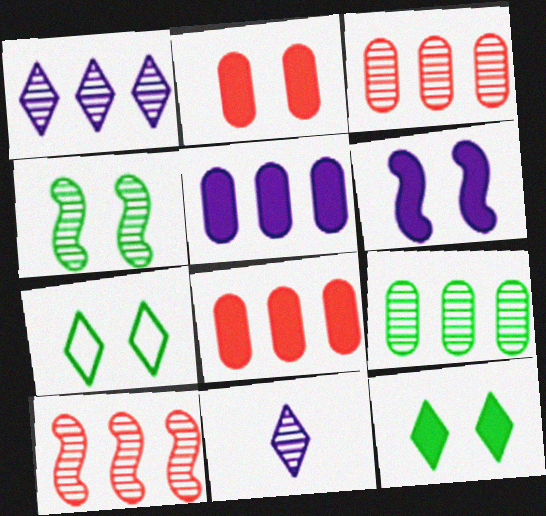[[1, 9, 10], 
[2, 6, 12], 
[3, 4, 11]]